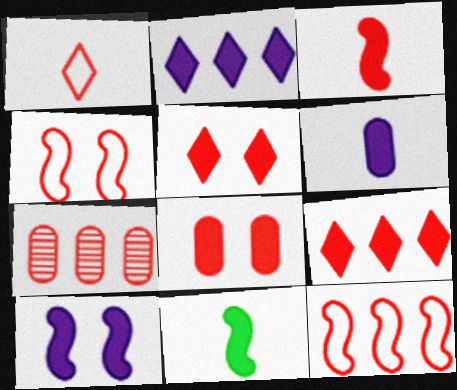[[2, 6, 10], 
[2, 8, 11], 
[3, 8, 9], 
[7, 9, 12]]